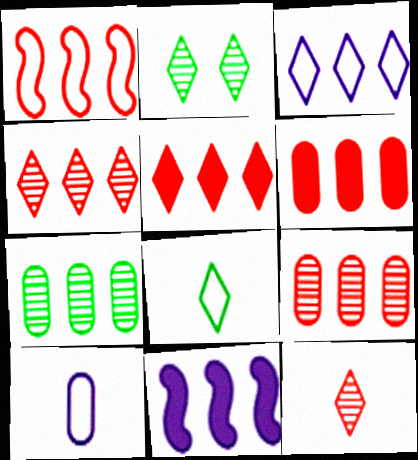[[1, 4, 6], 
[1, 5, 9]]